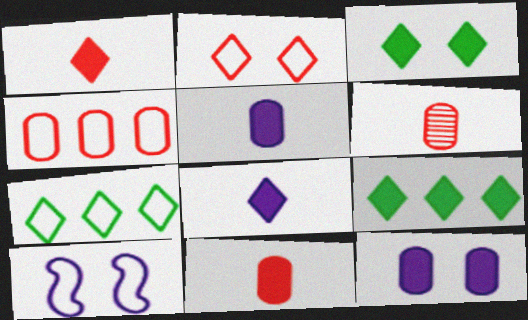[[6, 9, 10]]